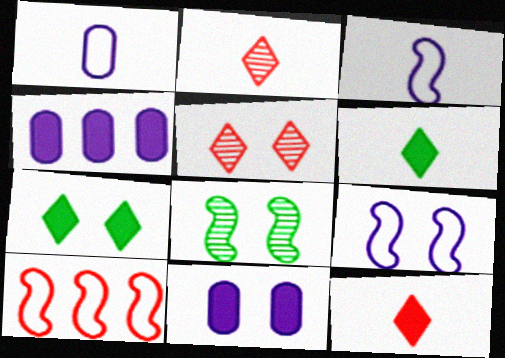[]